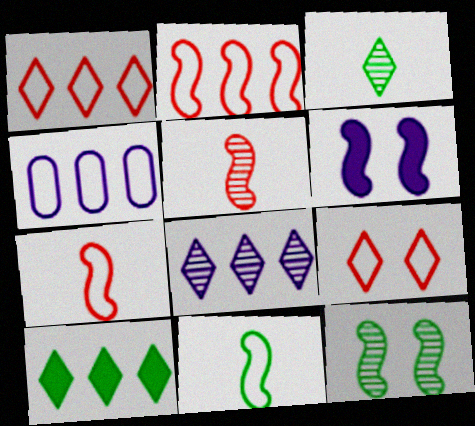[[1, 8, 10], 
[4, 9, 11]]